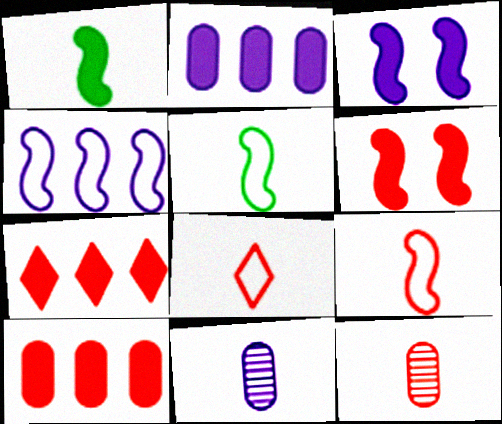[[1, 8, 11]]